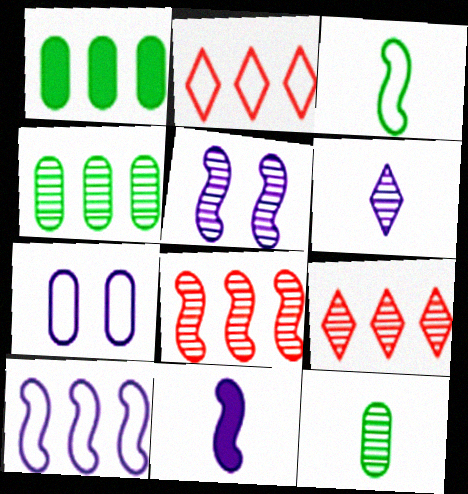[[1, 9, 10], 
[2, 3, 7], 
[5, 9, 12], 
[5, 10, 11]]